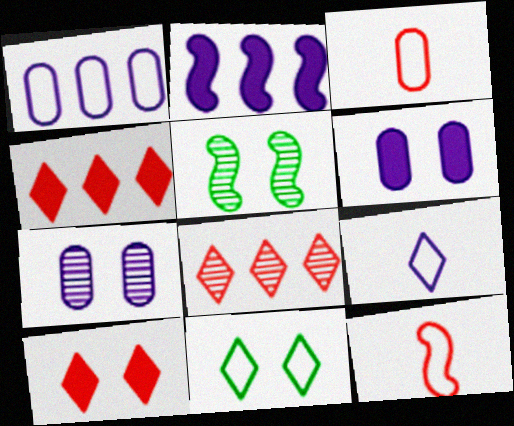[[1, 11, 12], 
[2, 5, 12], 
[2, 7, 9]]